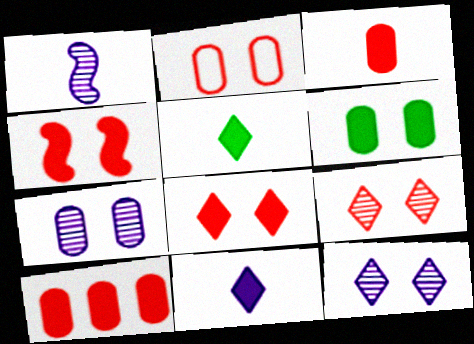[[2, 4, 9], 
[2, 6, 7]]